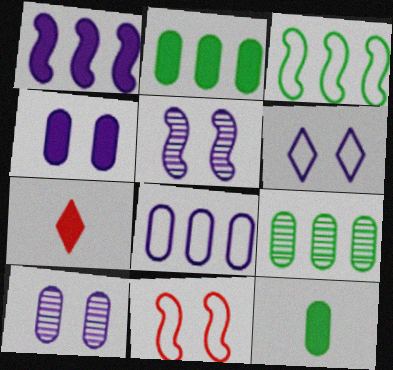[[3, 7, 10], 
[4, 5, 6]]